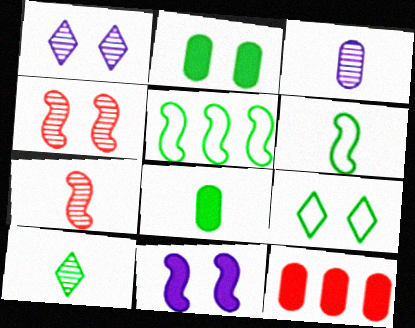[[1, 6, 12], 
[2, 5, 10], 
[3, 7, 10], 
[5, 7, 11], 
[6, 8, 10]]